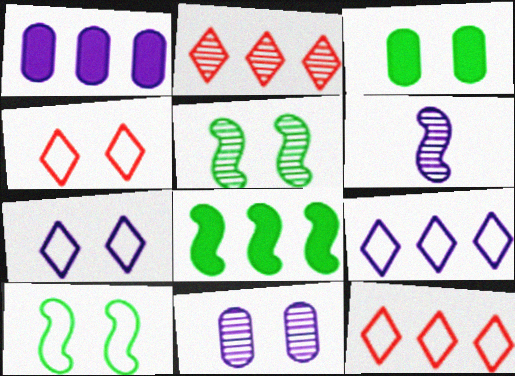[[1, 6, 7], 
[3, 6, 12]]